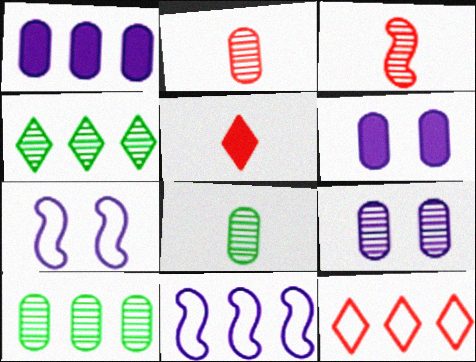[[2, 9, 10], 
[3, 4, 9], 
[5, 7, 10]]